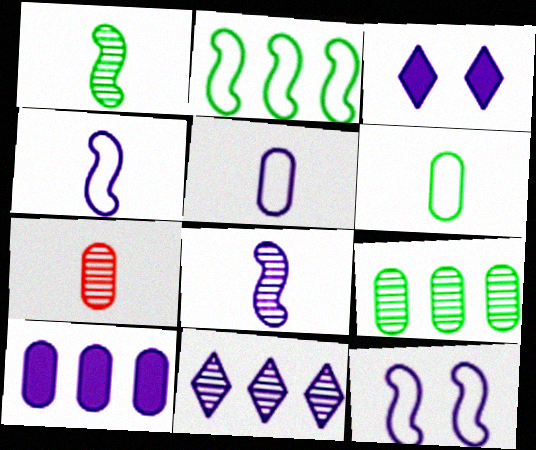[[2, 3, 7]]